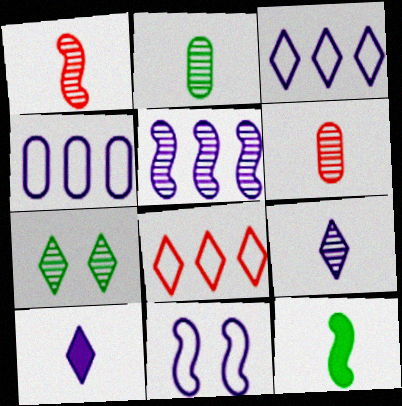[[1, 2, 9], 
[5, 6, 7], 
[7, 8, 10]]